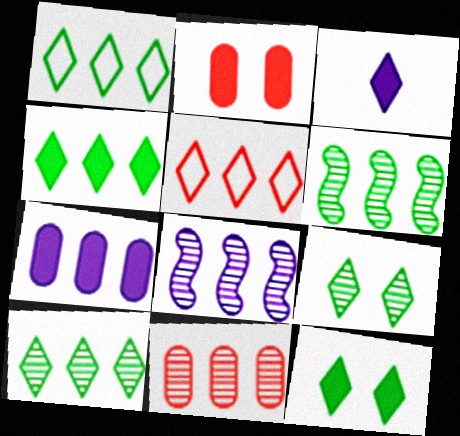[[1, 4, 10], 
[3, 5, 9], 
[5, 6, 7], 
[8, 10, 11]]